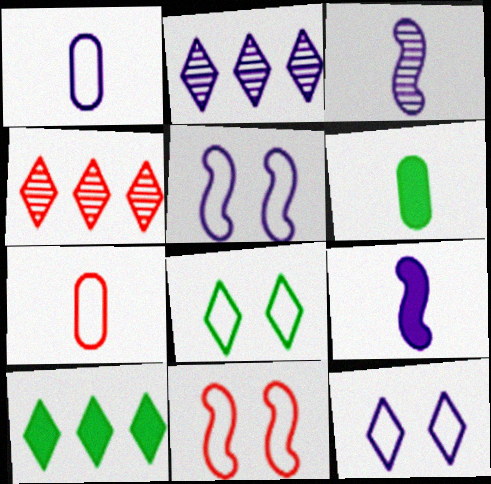[[2, 6, 11], 
[4, 5, 6]]